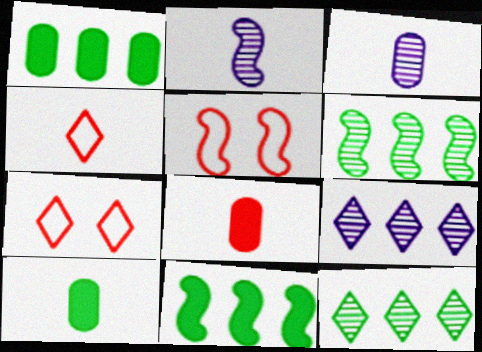[[1, 2, 7], 
[2, 4, 10], 
[2, 5, 11], 
[3, 7, 11], 
[5, 9, 10]]